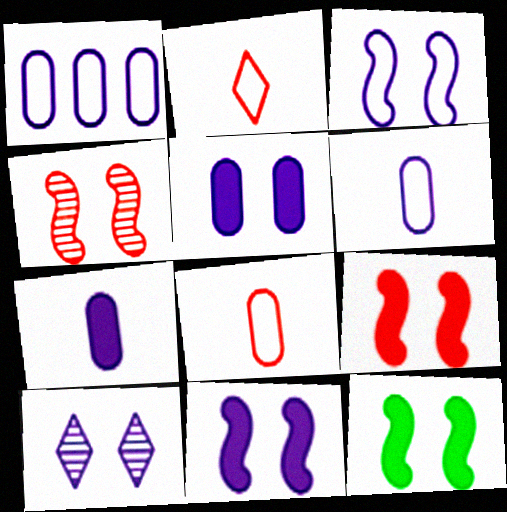[[3, 4, 12], 
[3, 5, 10], 
[9, 11, 12]]